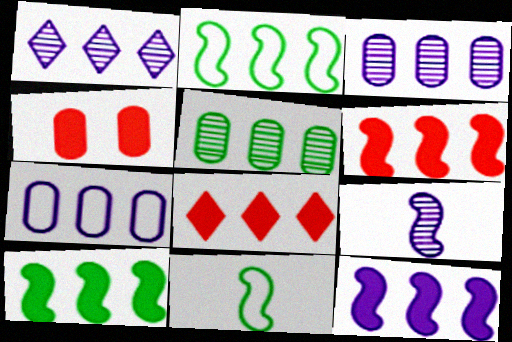[[1, 4, 11], 
[1, 7, 12], 
[2, 3, 8], 
[6, 10, 12]]